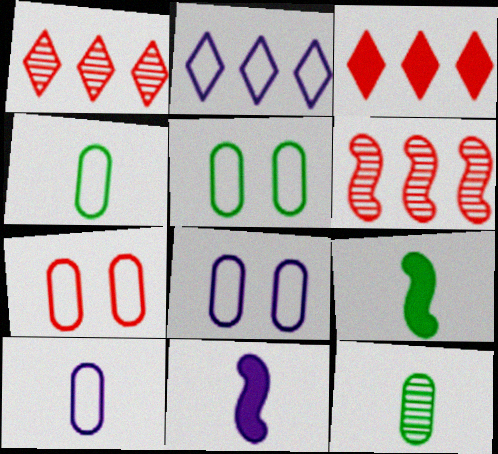[[1, 5, 11], 
[1, 8, 9], 
[5, 7, 8]]